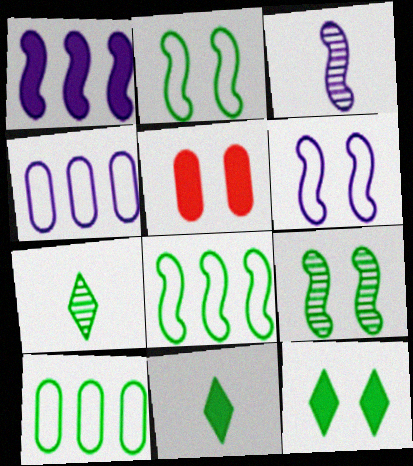[[1, 3, 6], 
[1, 5, 11], 
[9, 10, 11]]